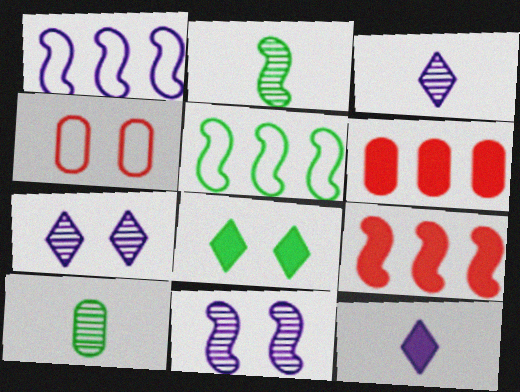[[4, 8, 11], 
[5, 8, 10]]